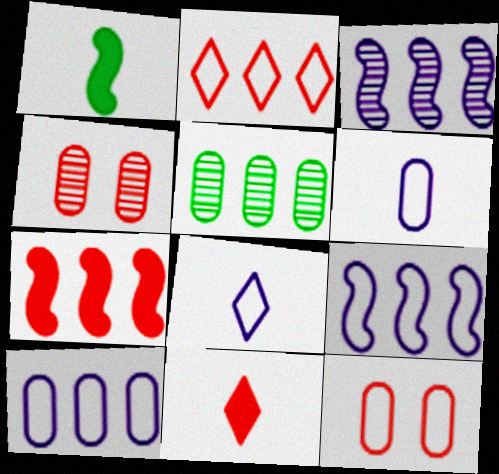[]